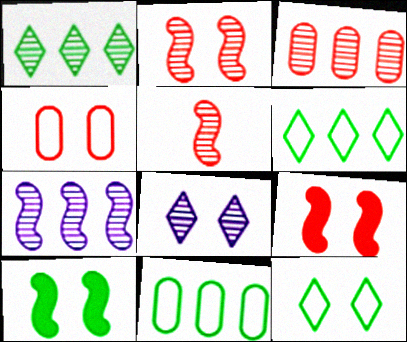[[1, 3, 7], 
[4, 8, 10]]